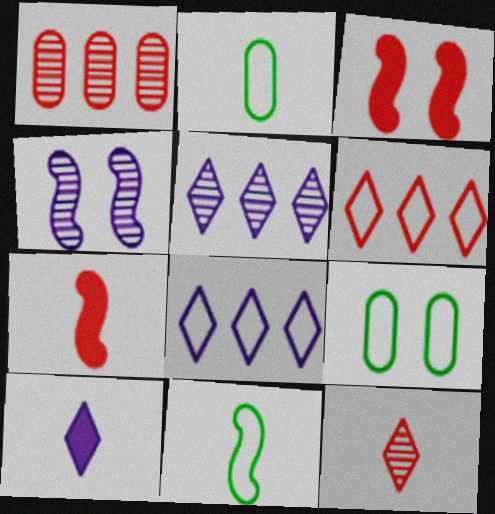[[2, 3, 5], 
[5, 7, 9]]